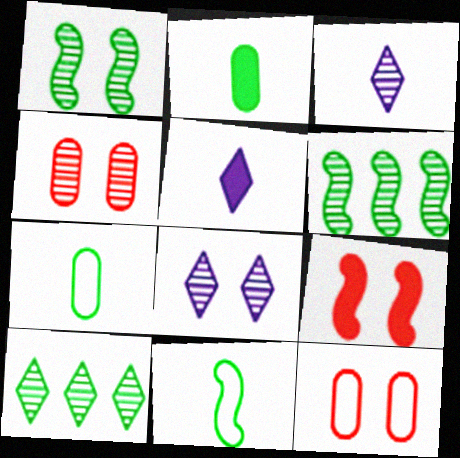[[1, 4, 8], 
[3, 4, 6], 
[5, 6, 12]]